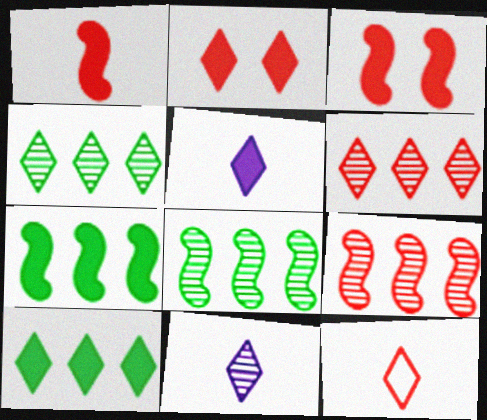[[2, 5, 10], 
[2, 6, 12]]